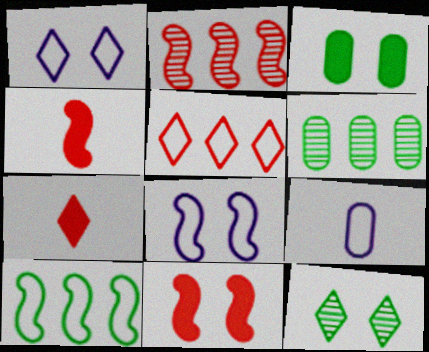[[1, 4, 6], 
[6, 7, 8]]